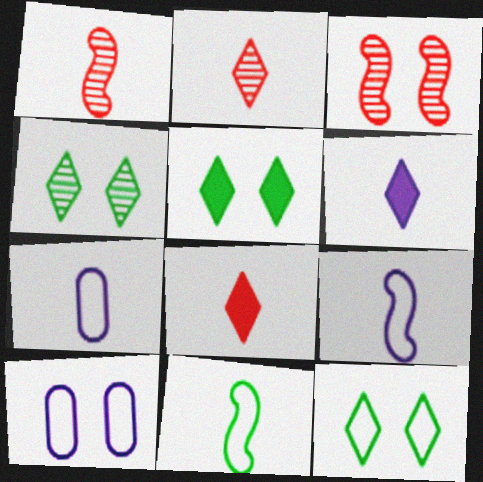[[3, 5, 10], 
[4, 5, 12]]